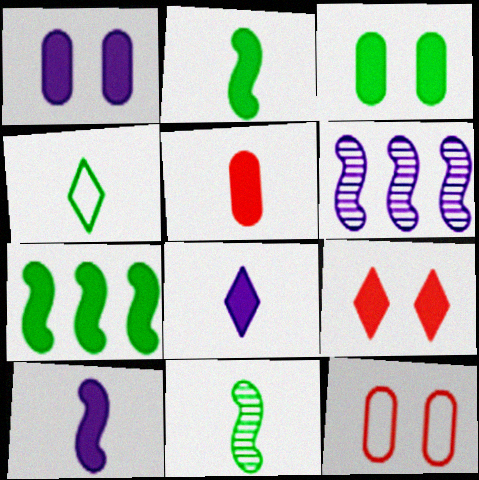[[2, 5, 8]]